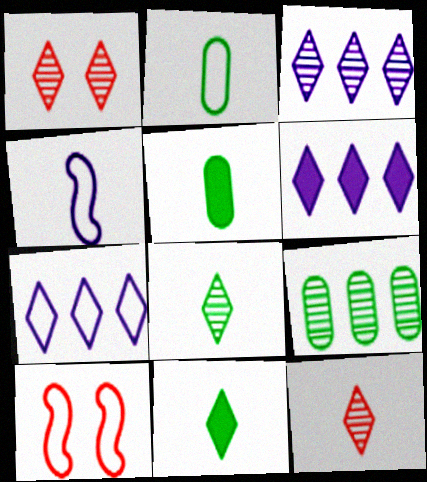[[1, 3, 8], 
[1, 7, 11], 
[2, 7, 10], 
[3, 5, 10], 
[3, 6, 7], 
[4, 5, 12]]